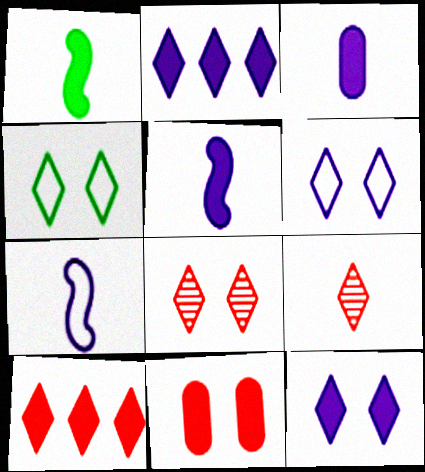[[1, 2, 11], 
[2, 4, 9], 
[4, 8, 12]]